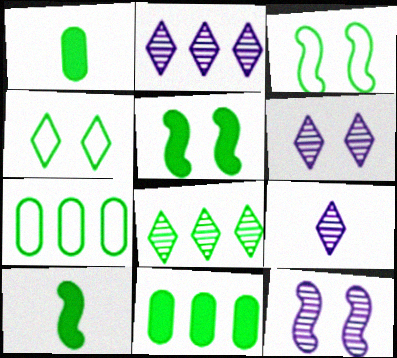[[1, 3, 8], 
[2, 6, 9]]